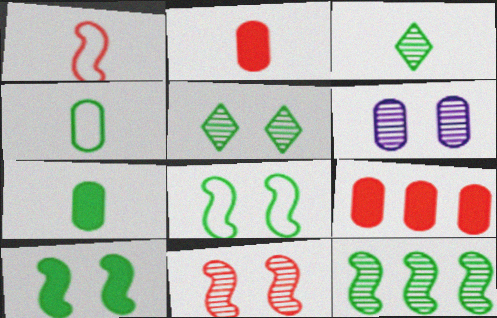[[4, 6, 9], 
[5, 6, 11]]